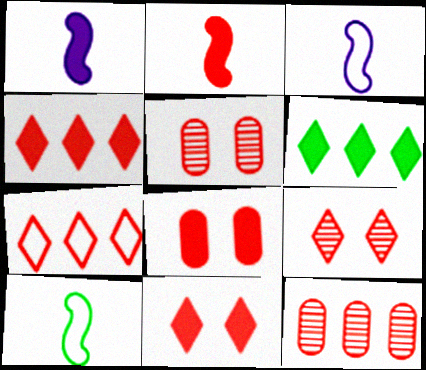[[1, 6, 8], 
[2, 4, 8], 
[2, 5, 7], 
[3, 5, 6]]